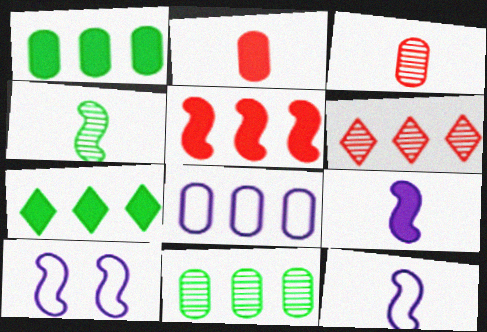[[3, 7, 10], 
[4, 5, 10]]